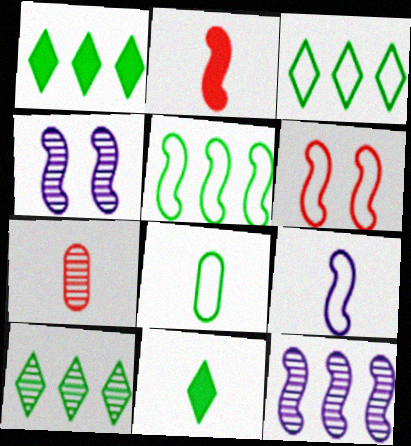[[1, 3, 10], 
[2, 4, 5], 
[4, 7, 10], 
[5, 6, 9], 
[7, 9, 11]]